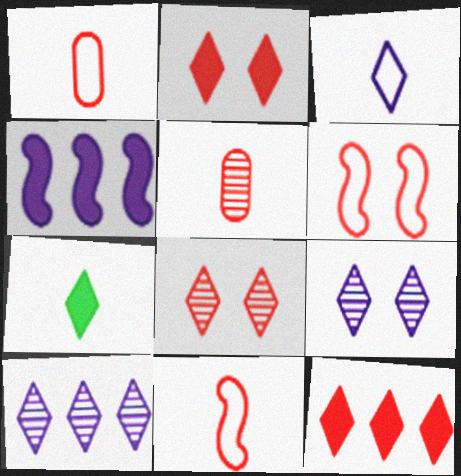[[5, 6, 12]]